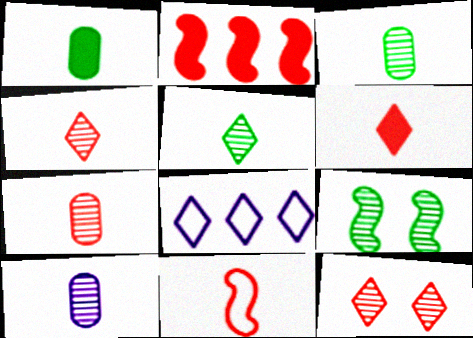[[3, 7, 10], 
[6, 7, 11]]